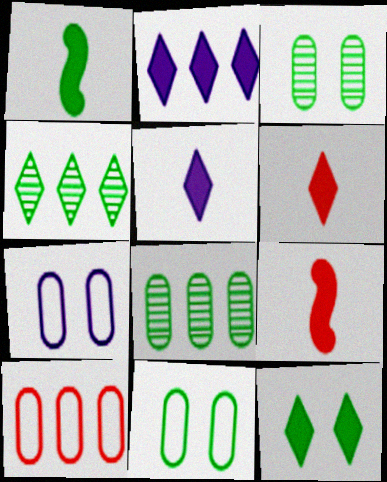[[1, 4, 11], 
[2, 6, 12], 
[4, 7, 9]]